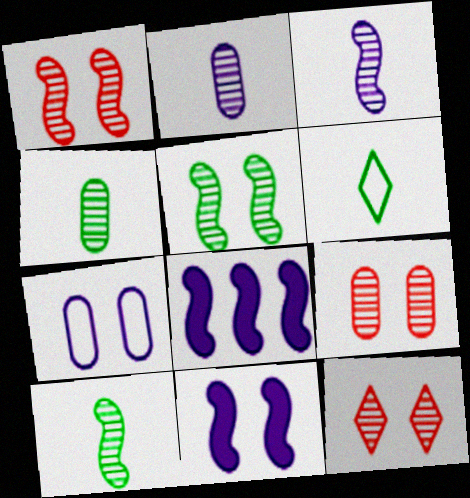[[1, 9, 12], 
[6, 8, 9]]